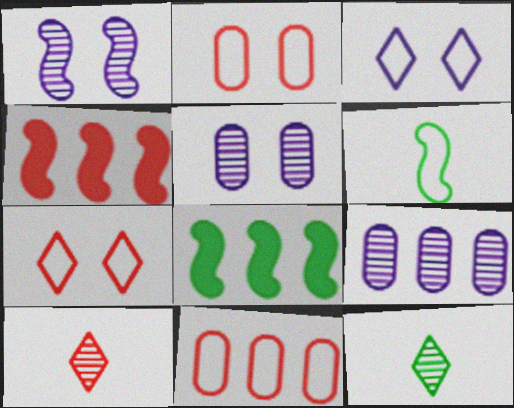[[1, 4, 6], 
[2, 4, 10], 
[3, 6, 11]]